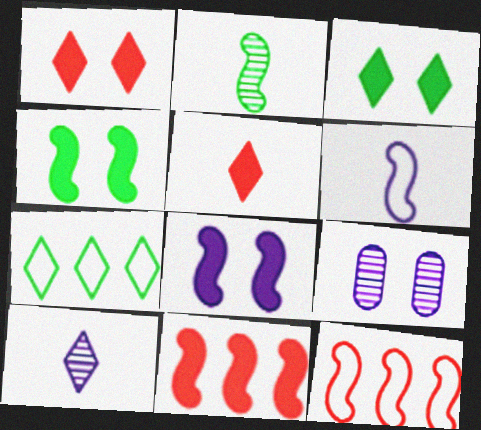[[1, 7, 10], 
[2, 8, 12]]